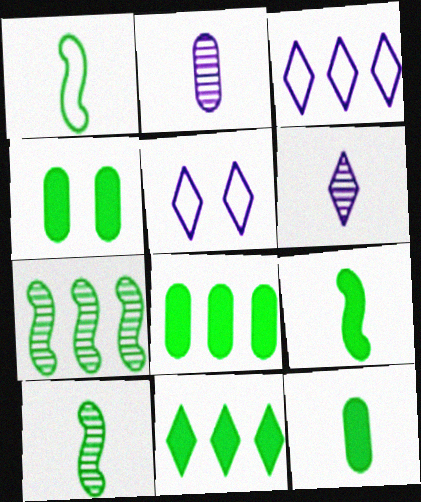[[1, 9, 10], 
[4, 8, 12], 
[4, 9, 11]]